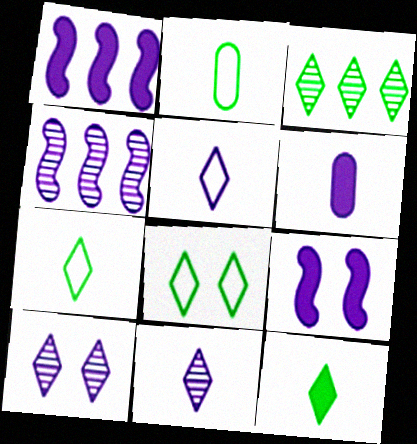[[3, 8, 12]]